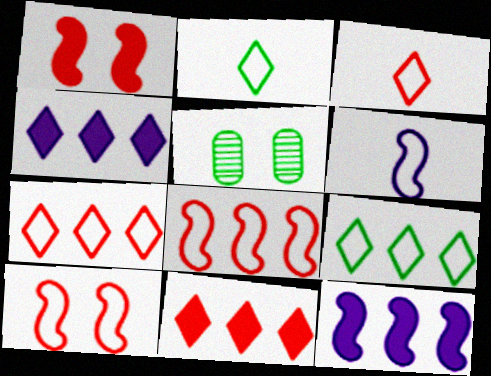[[3, 5, 12], 
[5, 6, 11]]